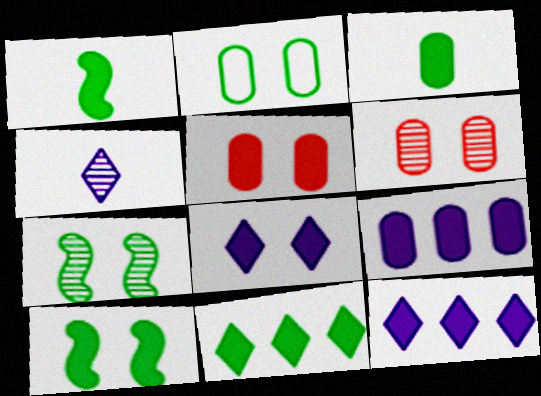[[1, 5, 12], 
[3, 5, 9], 
[3, 10, 11], 
[5, 8, 10]]